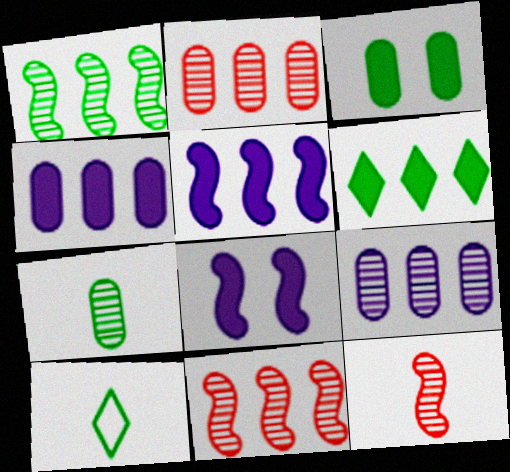[[1, 3, 10], 
[2, 8, 10]]